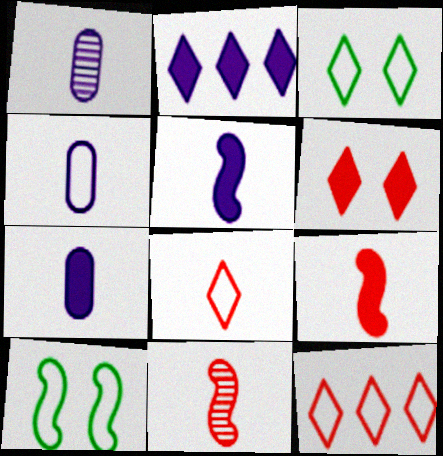[[1, 4, 7], 
[4, 10, 12]]